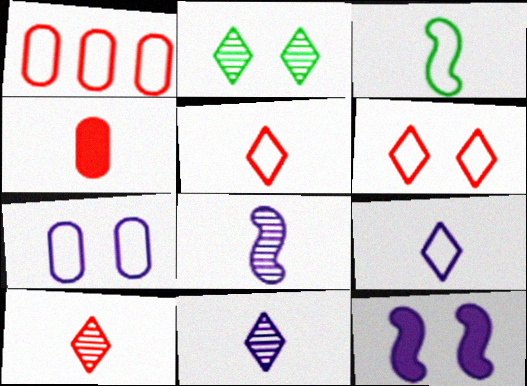[[3, 4, 11]]